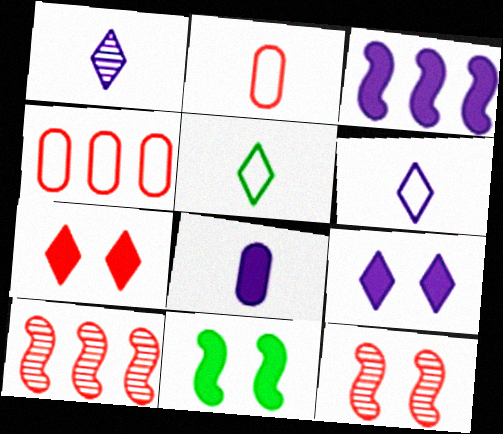[[1, 4, 11], 
[2, 7, 10], 
[3, 8, 9]]